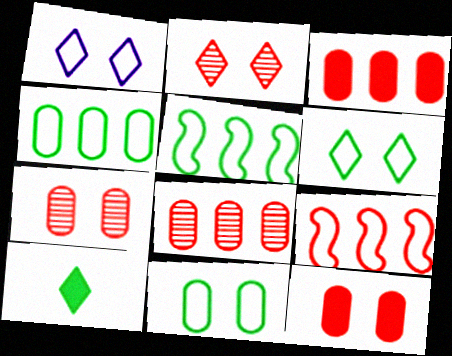[]